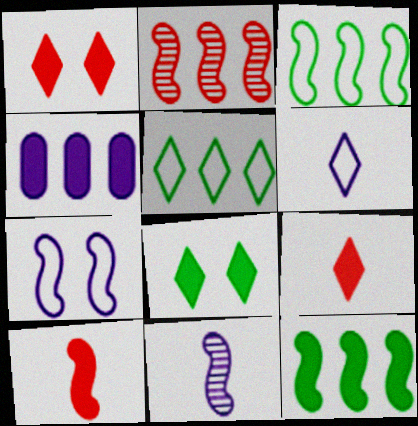[[2, 4, 5], 
[4, 8, 10]]